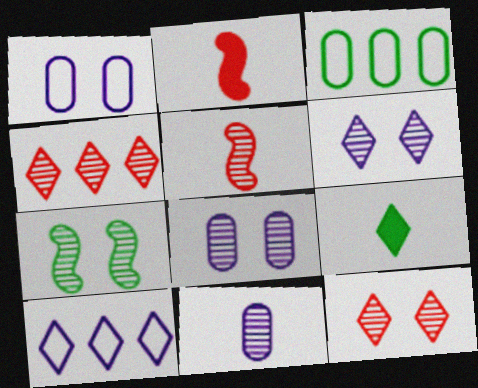[[2, 3, 6], 
[3, 7, 9], 
[4, 7, 11], 
[7, 8, 12], 
[9, 10, 12]]